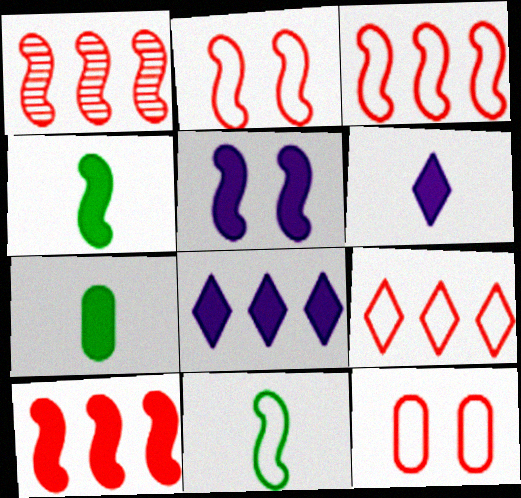[[1, 3, 10], 
[1, 5, 11], 
[4, 5, 10]]